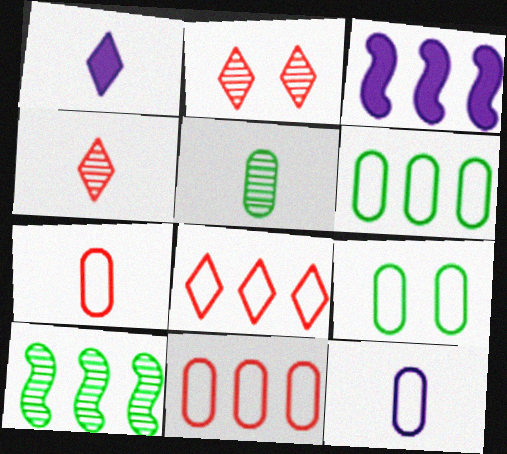[[3, 4, 9], 
[9, 11, 12]]